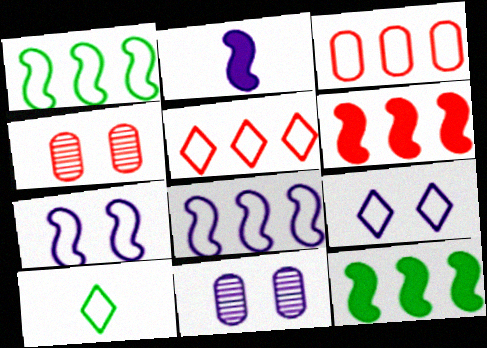[[3, 7, 10], 
[5, 9, 10], 
[6, 10, 11]]